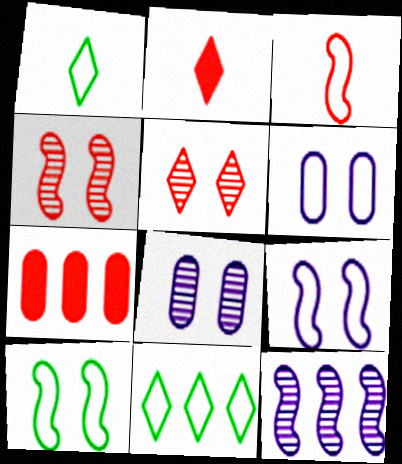[[3, 5, 7], 
[3, 6, 11], 
[7, 11, 12]]